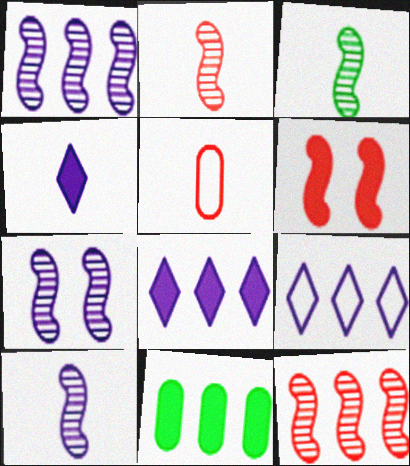[[1, 7, 10], 
[2, 3, 10], 
[3, 4, 5], 
[3, 7, 12], 
[4, 6, 11], 
[9, 11, 12]]